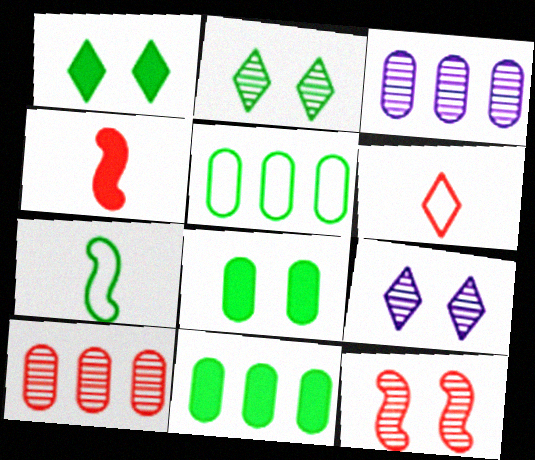[[2, 7, 11], 
[4, 5, 9]]